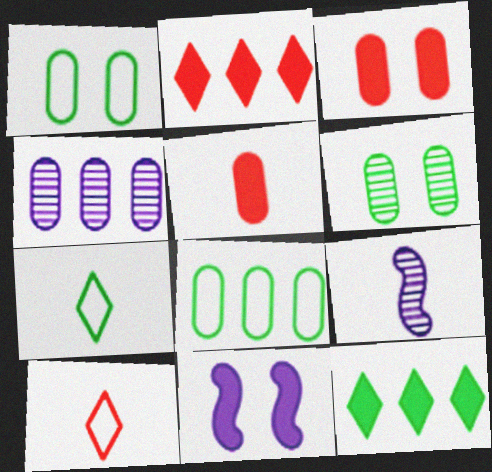[[1, 2, 9], 
[1, 4, 5], 
[5, 7, 9], 
[5, 11, 12]]